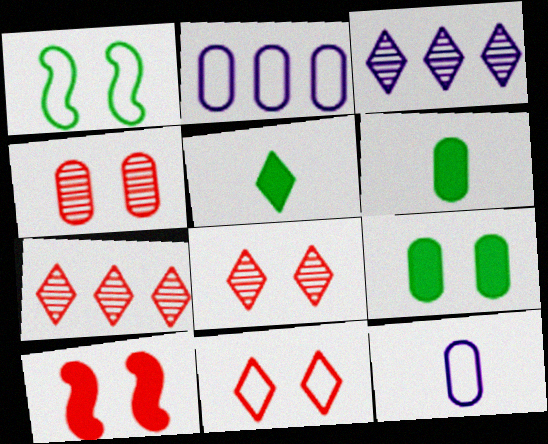[[2, 4, 6], 
[3, 5, 11], 
[4, 10, 11]]